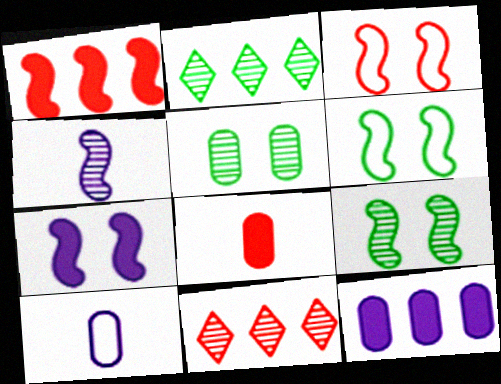[[1, 4, 6], 
[3, 7, 9], 
[3, 8, 11], 
[4, 5, 11]]